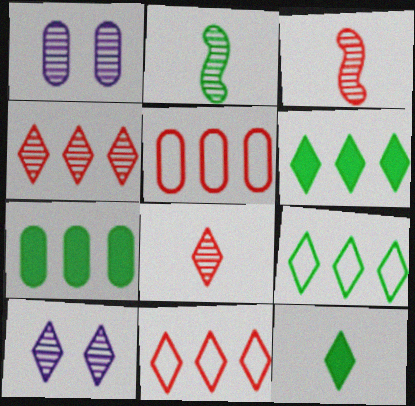[[1, 2, 4], 
[10, 11, 12]]